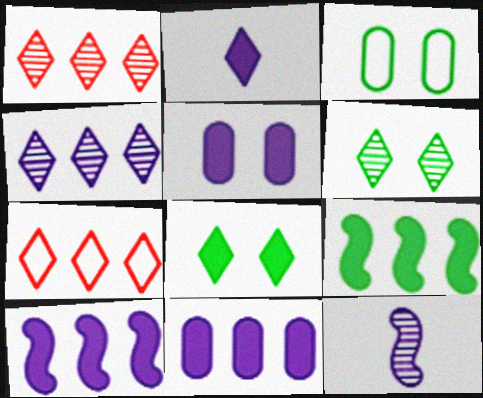[[2, 5, 10], 
[2, 6, 7]]